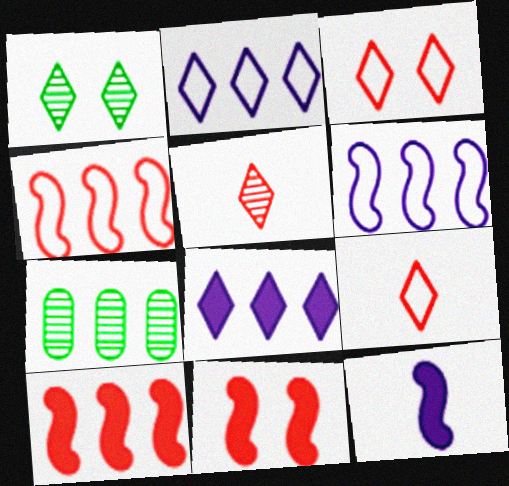[[1, 8, 9], 
[2, 7, 10], 
[3, 7, 12], 
[4, 7, 8]]